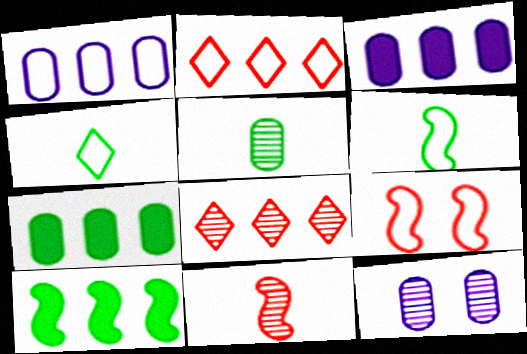[[1, 4, 9], 
[1, 8, 10]]